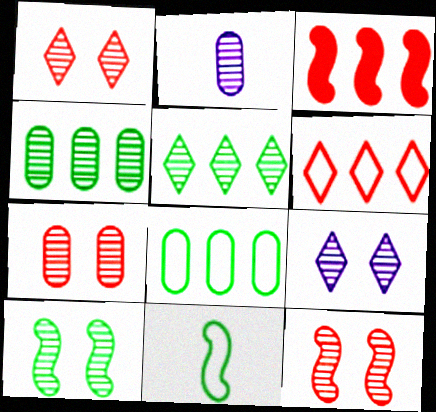[[1, 7, 12], 
[2, 4, 7], 
[2, 5, 12], 
[7, 9, 10]]